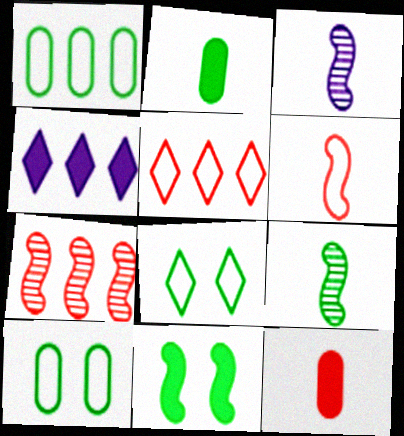[[1, 4, 7], 
[4, 11, 12]]